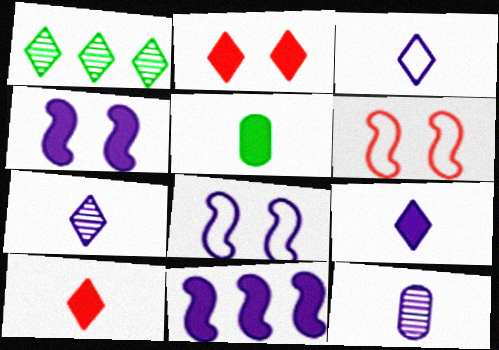[[1, 2, 3], 
[2, 5, 11], 
[3, 7, 9]]